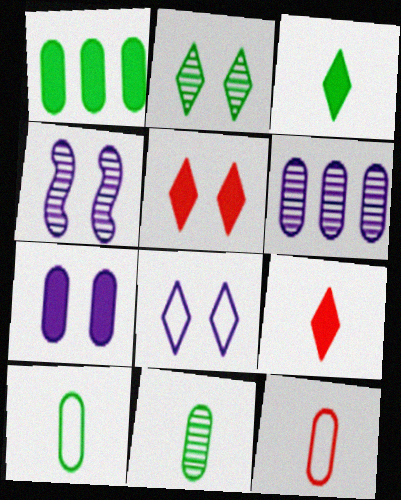[[2, 5, 8], 
[4, 7, 8]]